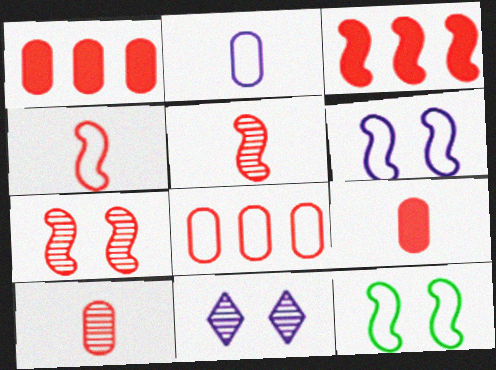[[3, 4, 7]]